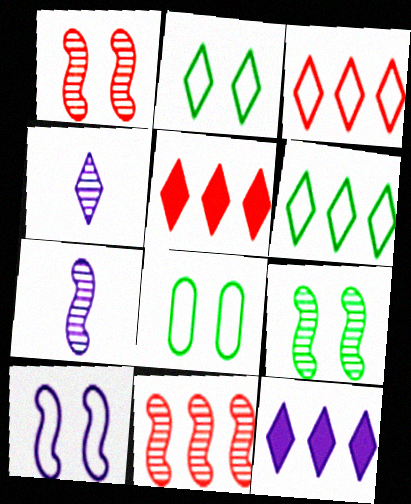[[2, 4, 5], 
[5, 7, 8], 
[7, 9, 11]]